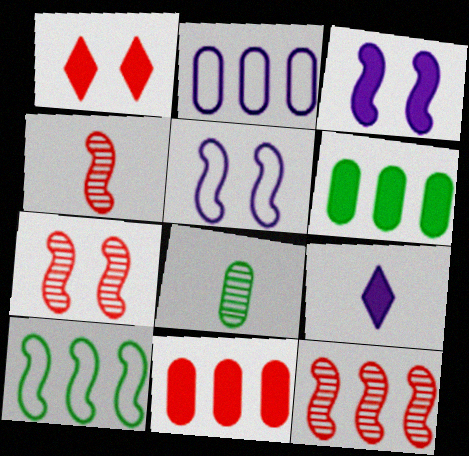[[3, 4, 10], 
[4, 7, 12]]